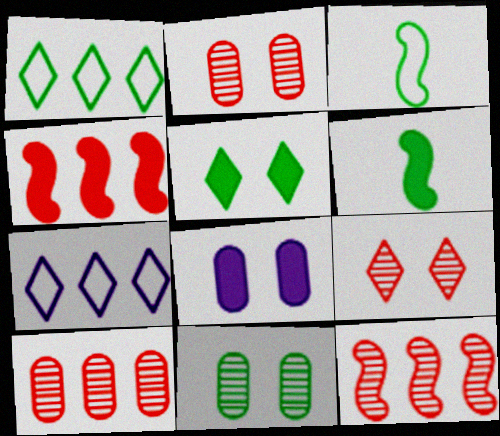[[1, 6, 11], 
[2, 6, 7]]